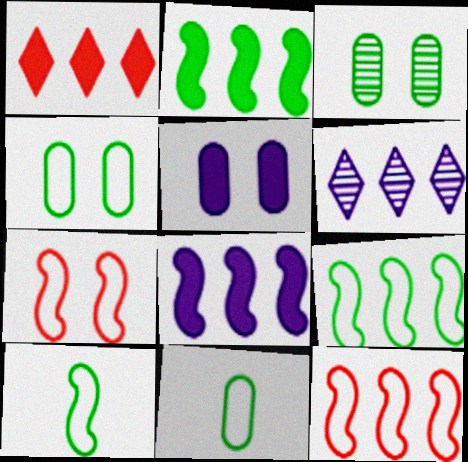[]